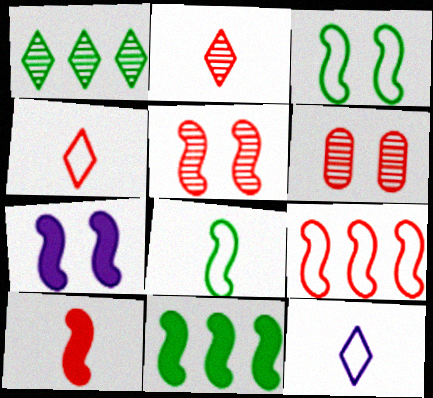[[3, 5, 7], 
[5, 9, 10], 
[6, 11, 12], 
[7, 10, 11]]